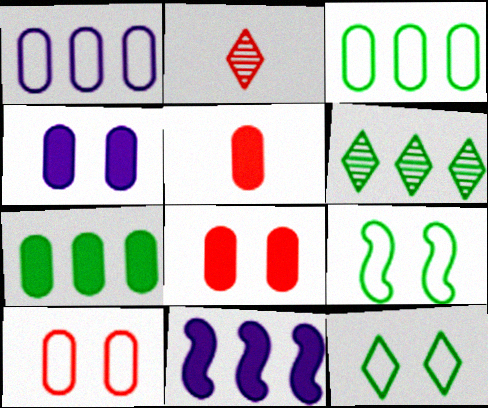[[4, 5, 7]]